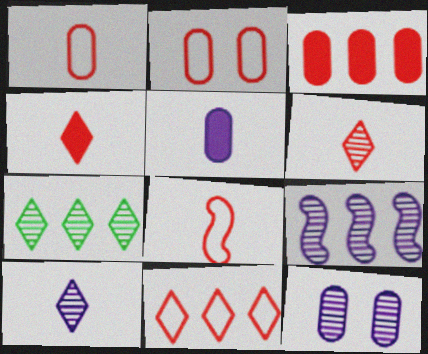[[2, 8, 11], 
[9, 10, 12]]